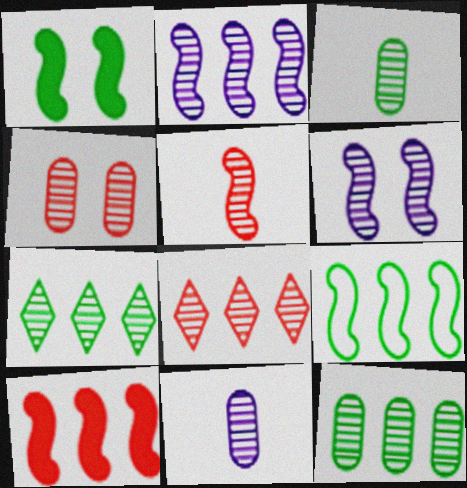[[2, 8, 12], 
[2, 9, 10], 
[3, 6, 8], 
[4, 5, 8], 
[4, 11, 12]]